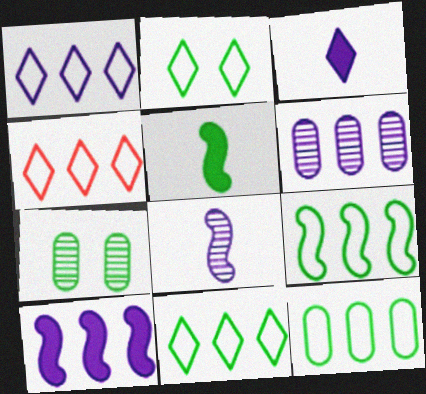[[1, 4, 11], 
[1, 6, 10], 
[5, 7, 11], 
[9, 11, 12]]